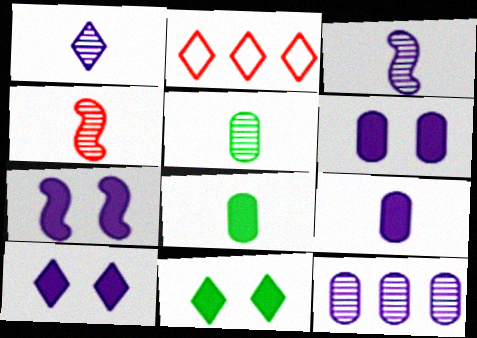[[1, 2, 11], 
[1, 4, 5], 
[2, 5, 7], 
[6, 7, 10]]